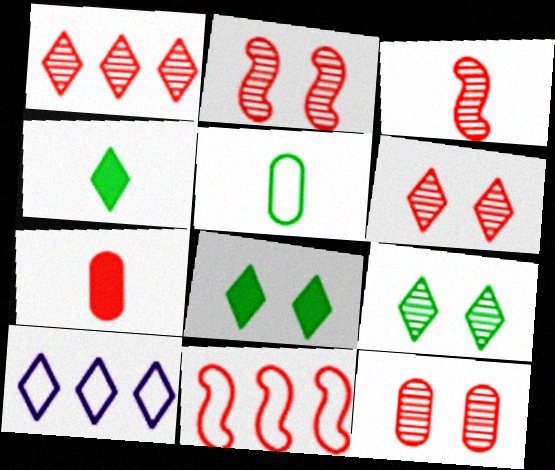[[1, 3, 12], 
[2, 6, 12], 
[4, 6, 10], 
[6, 7, 11]]